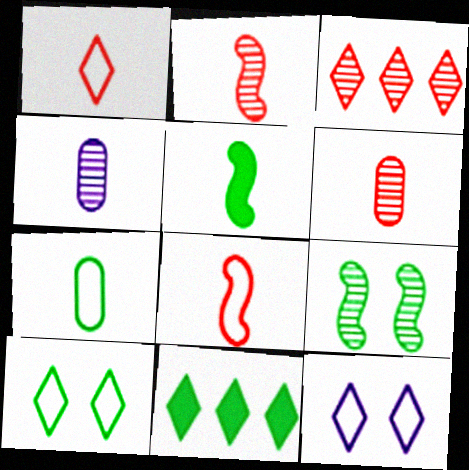[[1, 4, 5], 
[3, 4, 9], 
[7, 9, 11]]